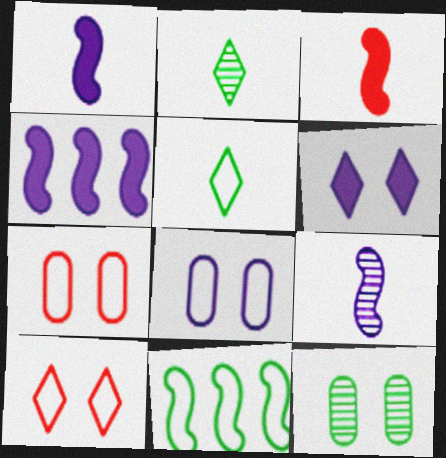[[2, 4, 7]]